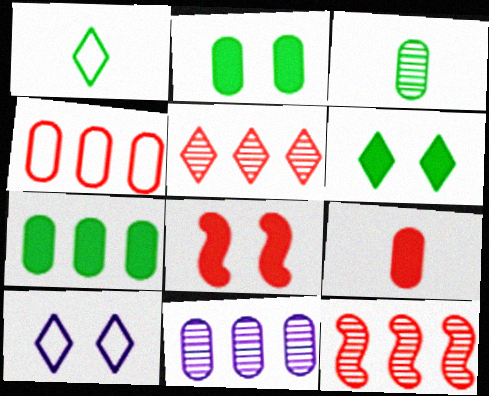[[1, 8, 11], 
[4, 7, 11]]